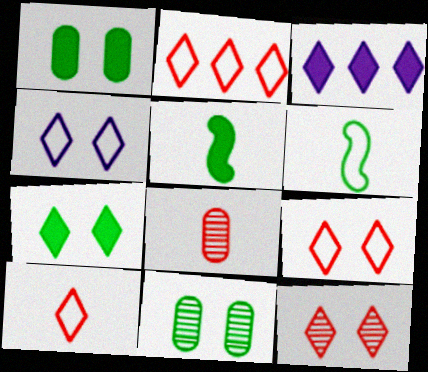[[2, 9, 10], 
[4, 7, 12]]